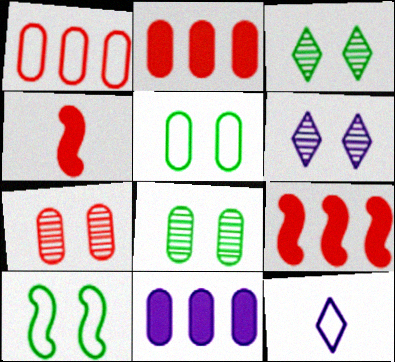[[1, 10, 12], 
[8, 9, 12]]